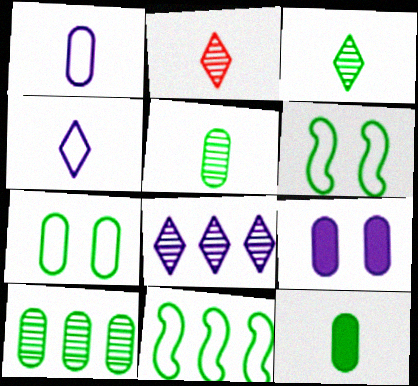[[2, 9, 11], 
[7, 10, 12]]